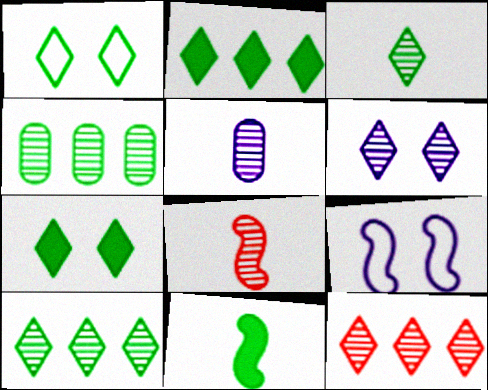[[1, 2, 3], 
[1, 4, 11], 
[3, 5, 8], 
[3, 6, 12], 
[4, 6, 8]]